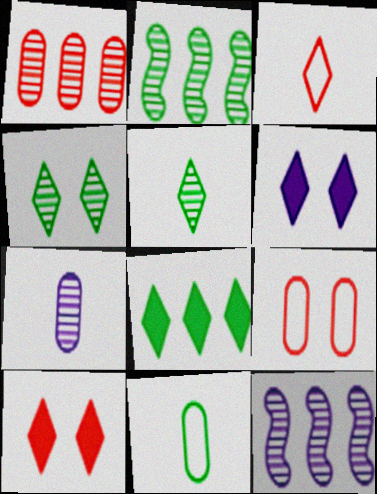[[10, 11, 12]]